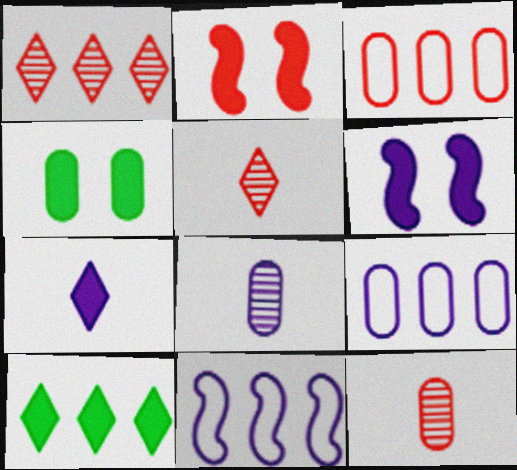[[2, 3, 5], 
[3, 4, 8], 
[4, 5, 11], 
[4, 9, 12]]